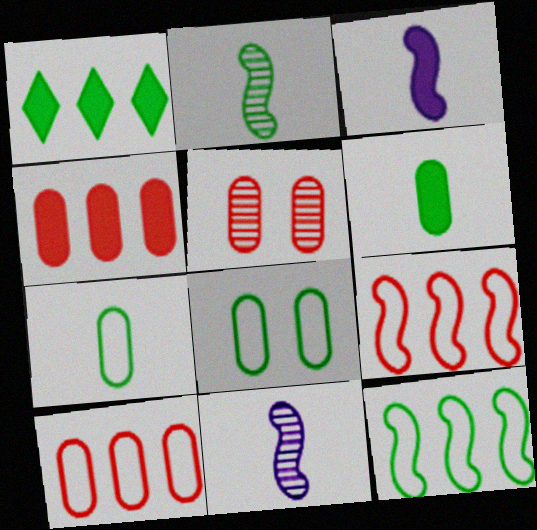[[1, 2, 8]]